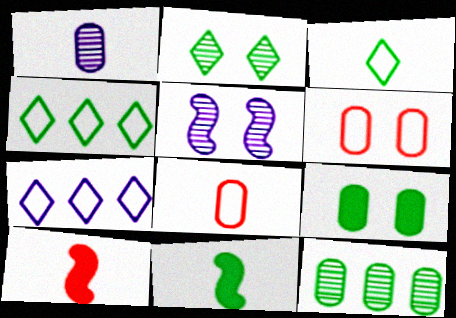[[1, 3, 10]]